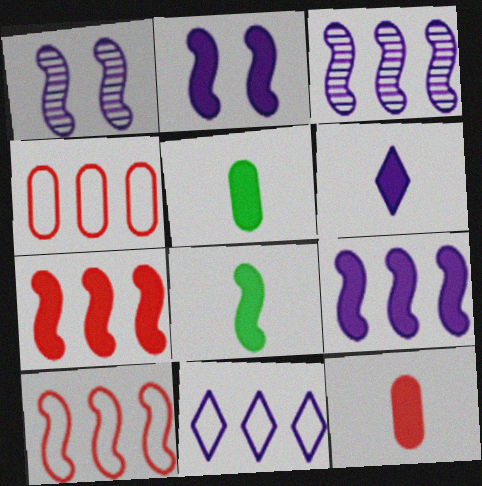[[1, 8, 10], 
[2, 7, 8], 
[6, 8, 12]]